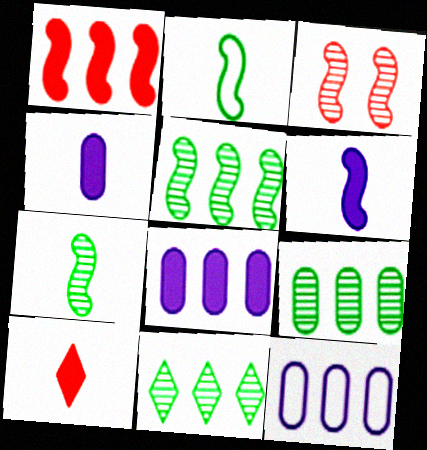[[1, 11, 12], 
[5, 9, 11]]